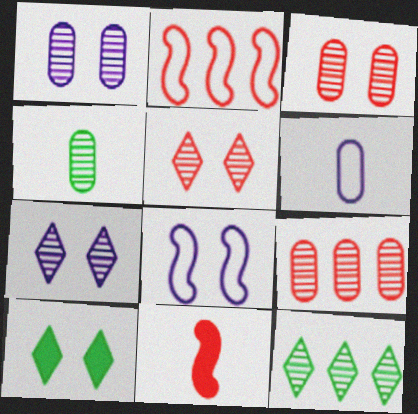[[1, 4, 9], 
[3, 8, 10]]